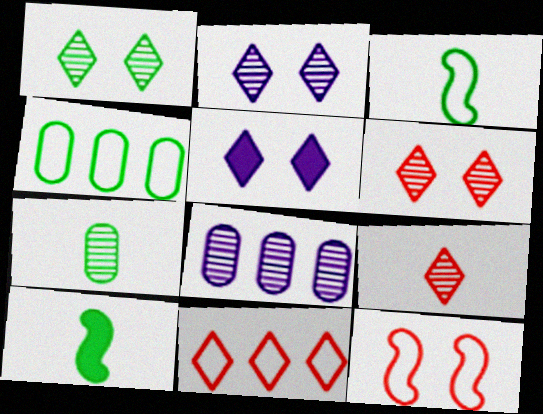[[1, 2, 6], 
[1, 4, 10]]